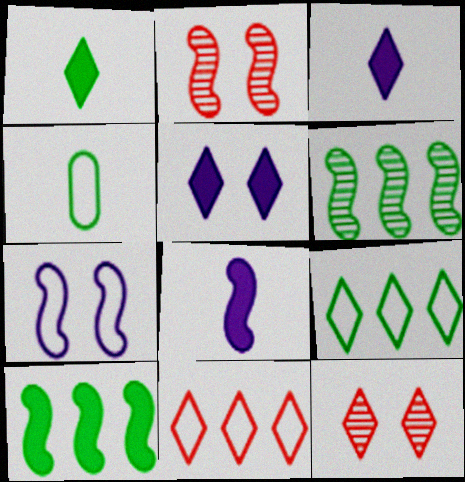[[3, 9, 12], 
[4, 7, 11]]